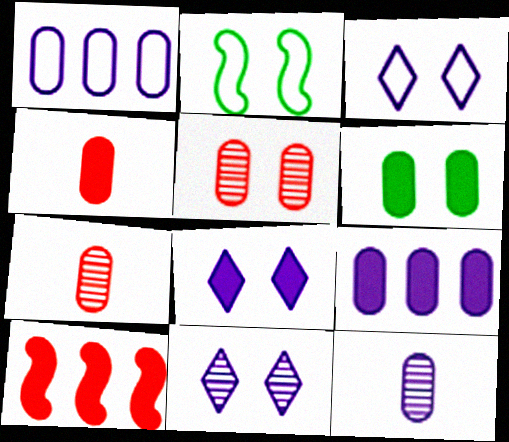[[1, 6, 7], 
[2, 5, 8], 
[3, 8, 11], 
[4, 6, 9]]